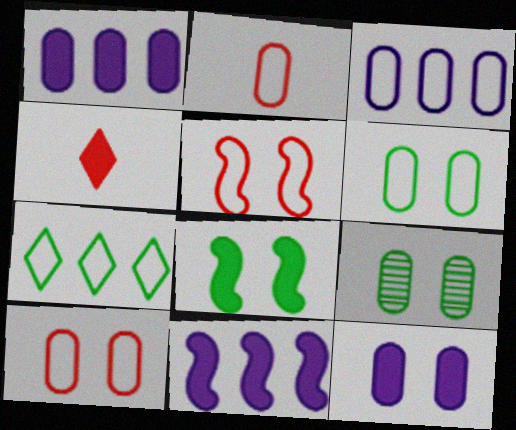[[1, 2, 9], 
[1, 4, 8], 
[2, 3, 6], 
[9, 10, 12]]